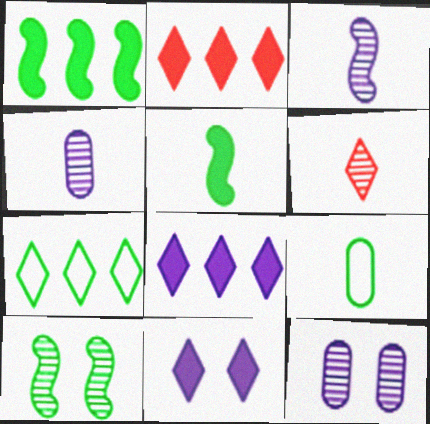[[6, 7, 11]]